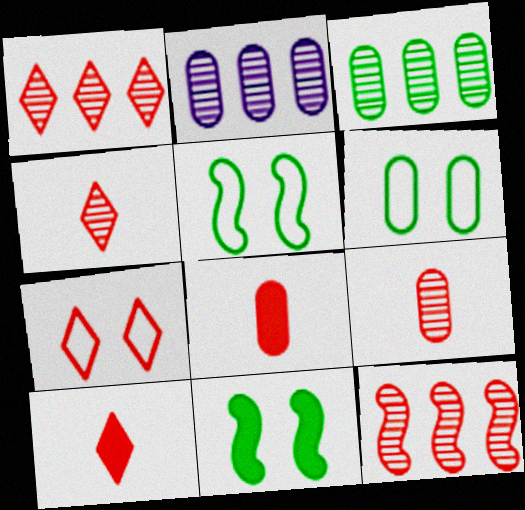[[1, 7, 10], 
[2, 5, 10], 
[2, 6, 8], 
[7, 8, 12]]